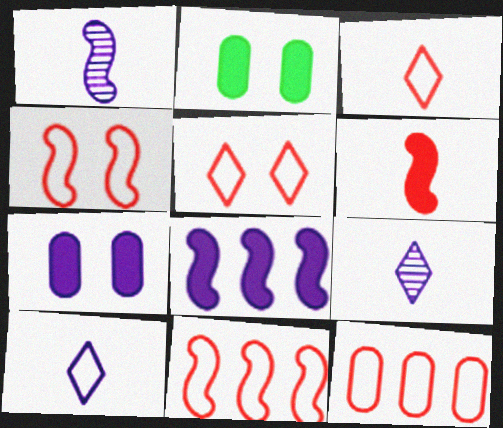[[2, 9, 11], 
[3, 4, 12]]